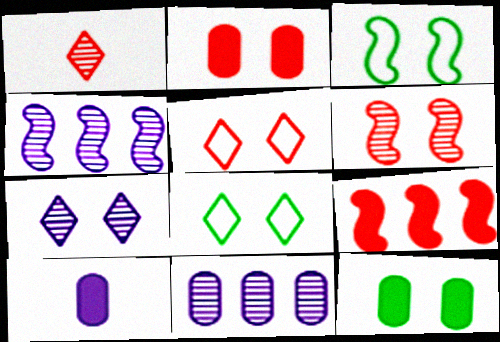[[2, 3, 7], 
[2, 5, 6]]